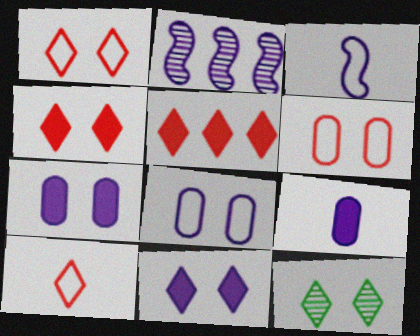[[1, 11, 12]]